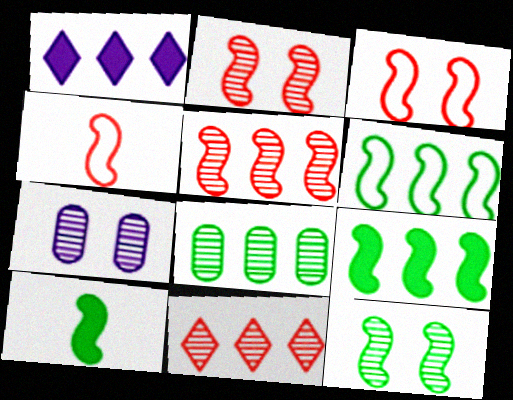[[6, 10, 12]]